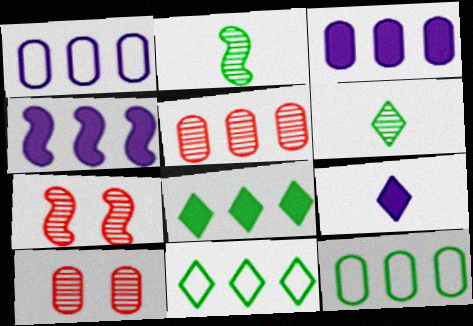[[3, 5, 12], 
[4, 5, 11], 
[7, 9, 12]]